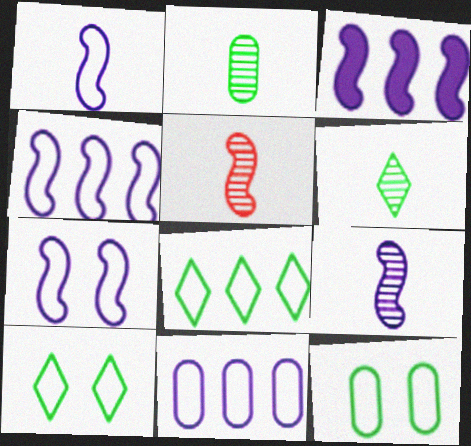[[1, 4, 7], 
[3, 7, 9]]